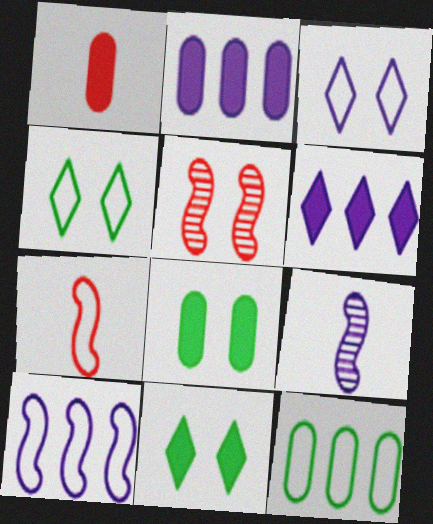[[1, 2, 8], 
[2, 3, 9], 
[3, 5, 8], 
[3, 7, 12]]